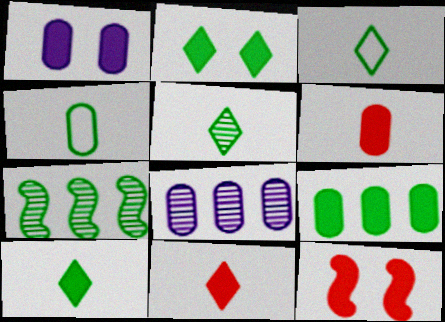[[1, 2, 12], 
[1, 6, 9], 
[2, 4, 7], 
[3, 5, 10], 
[3, 8, 12]]